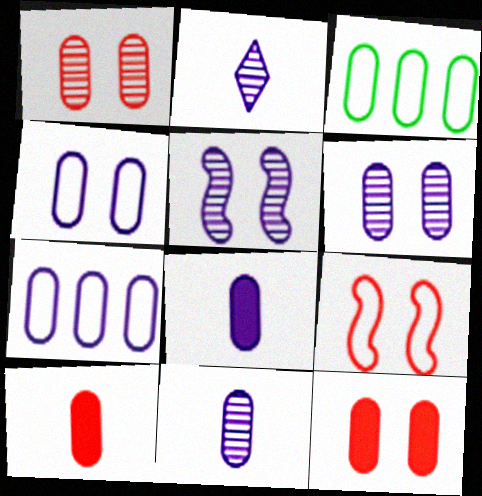[[1, 3, 8], 
[3, 6, 10], 
[3, 11, 12], 
[6, 7, 8]]